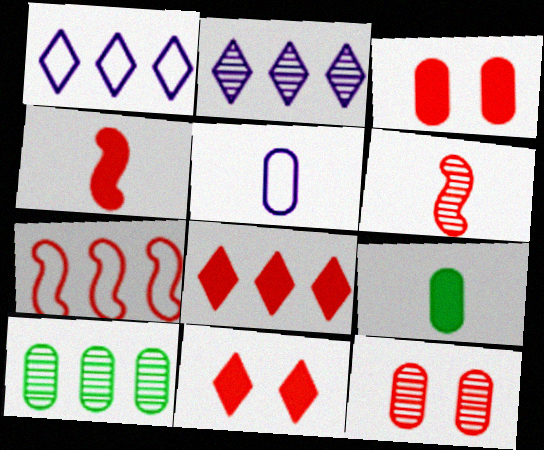[[3, 4, 8], 
[3, 5, 10]]